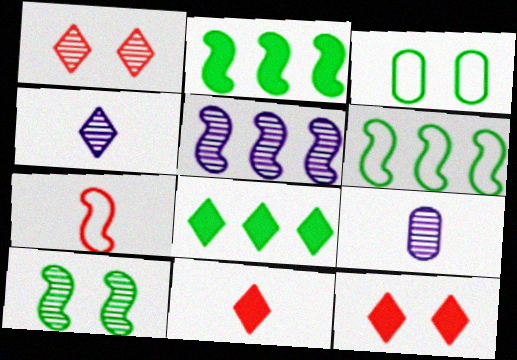[[3, 5, 11], 
[6, 9, 12]]